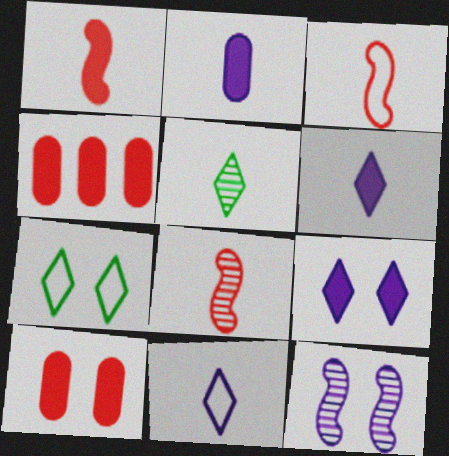[[1, 3, 8], 
[2, 3, 5], 
[7, 10, 12]]